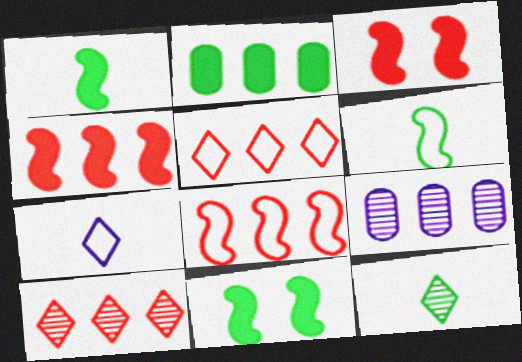[]